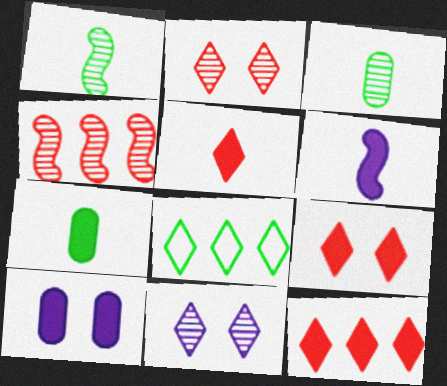[[3, 4, 11], 
[5, 6, 7], 
[5, 8, 11], 
[5, 9, 12]]